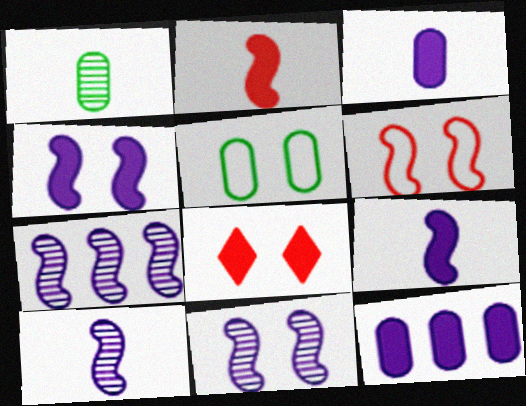[[5, 8, 11], 
[7, 10, 11]]